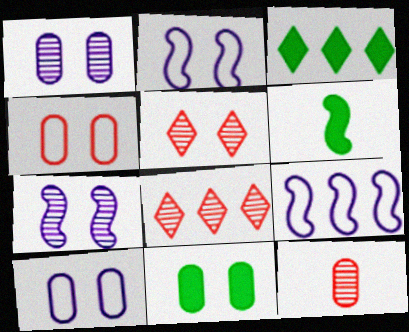[[1, 4, 11], 
[2, 3, 12], 
[2, 5, 11], 
[3, 6, 11], 
[6, 8, 10]]